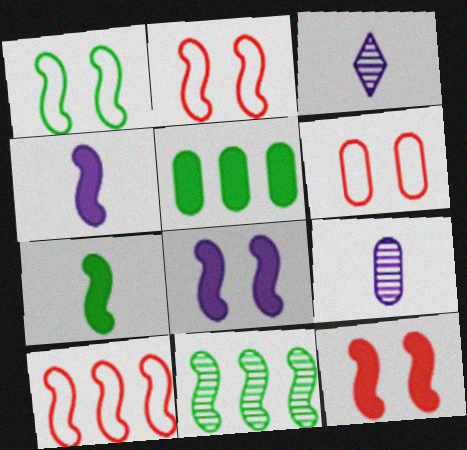[[1, 7, 11], 
[2, 3, 5], 
[2, 4, 11], 
[5, 6, 9]]